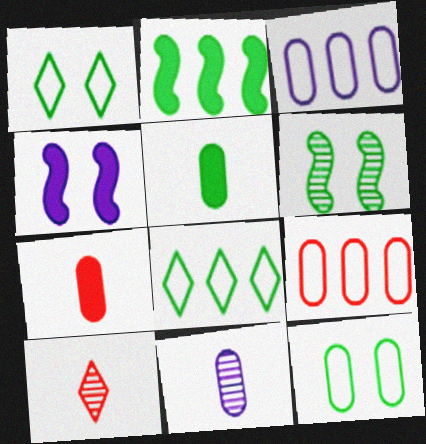[[5, 6, 8]]